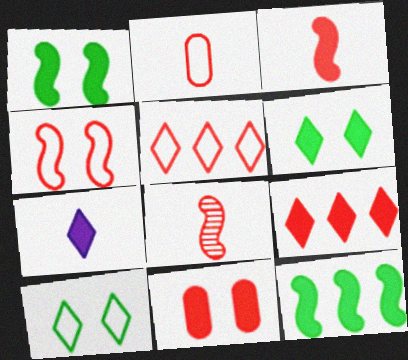[[2, 4, 5], 
[3, 9, 11], 
[5, 8, 11], 
[6, 7, 9], 
[7, 11, 12]]